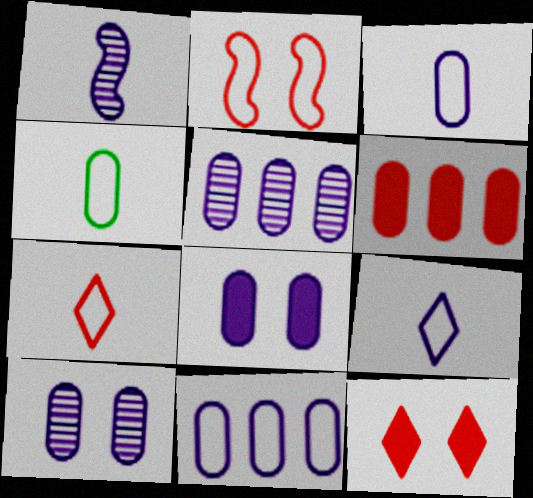[[3, 5, 8], 
[4, 6, 10]]